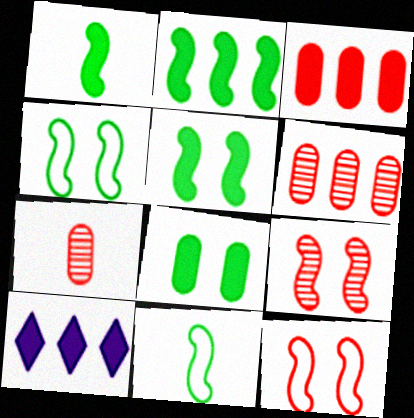[[1, 2, 5], 
[2, 3, 10], 
[4, 7, 10]]